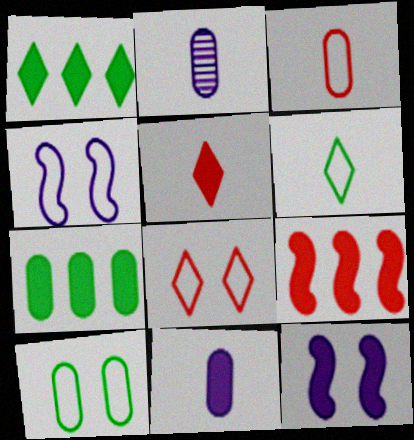[[4, 8, 10], 
[5, 7, 12]]